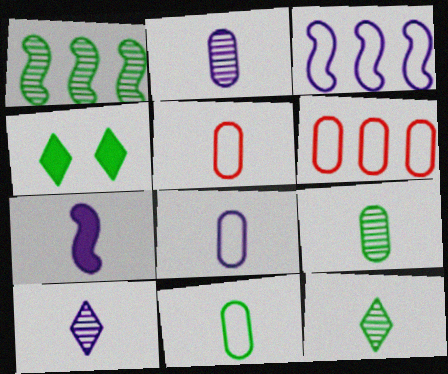[[1, 4, 11], 
[5, 7, 12], 
[5, 8, 11], 
[7, 8, 10]]